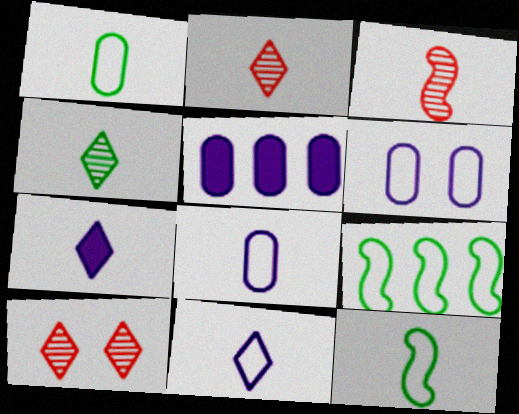[[1, 3, 7], 
[5, 10, 12]]